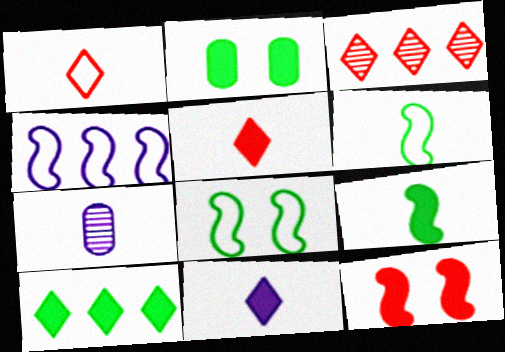[[1, 7, 9], 
[2, 9, 10], 
[5, 6, 7]]